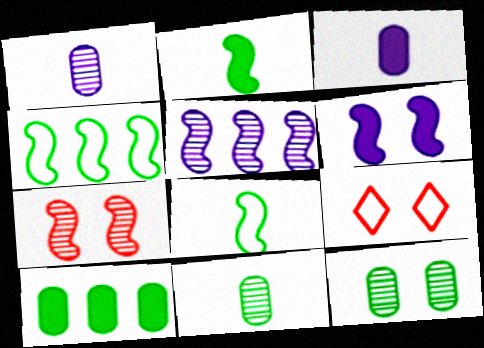[[6, 9, 12]]